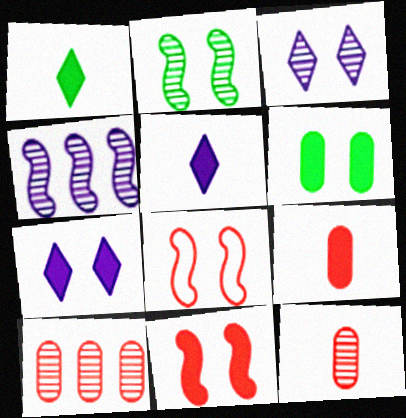[[3, 6, 8], 
[6, 7, 11]]